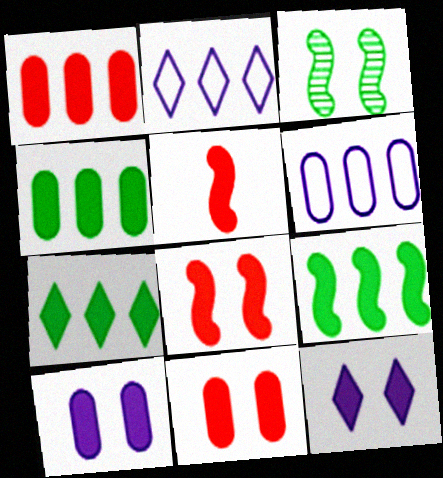[[4, 5, 12], 
[4, 7, 9], 
[5, 7, 10]]